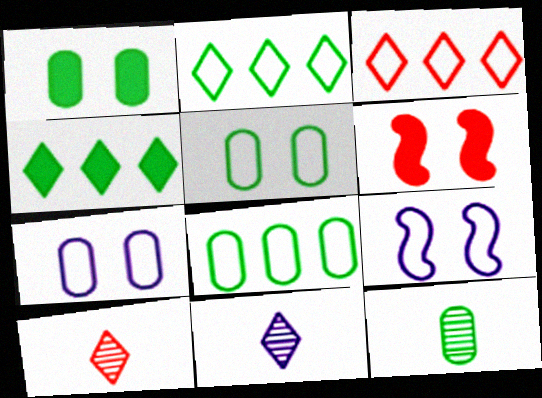[[1, 8, 12], 
[6, 8, 11]]